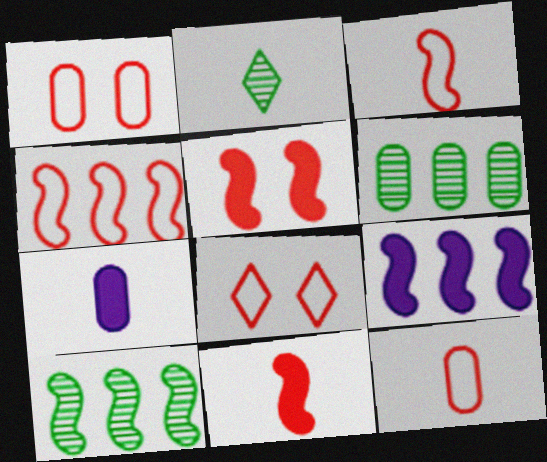[[1, 2, 9], 
[1, 6, 7], 
[2, 3, 7], 
[4, 8, 12], 
[4, 9, 10], 
[7, 8, 10]]